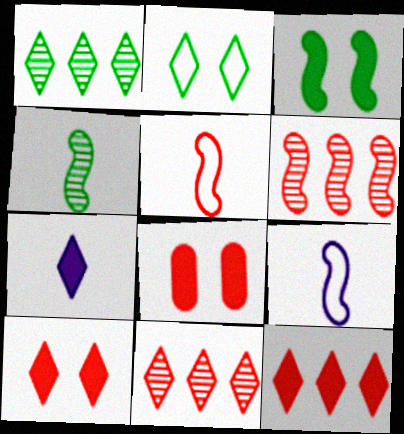[[1, 8, 9], 
[2, 7, 11], 
[3, 6, 9], 
[5, 8, 11]]